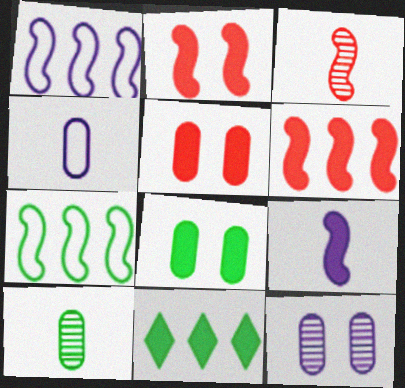[[5, 9, 11]]